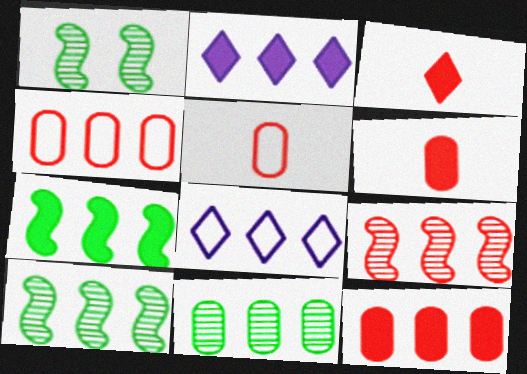[[1, 2, 5], 
[1, 6, 8], 
[2, 4, 10], 
[2, 7, 12], 
[8, 10, 12]]